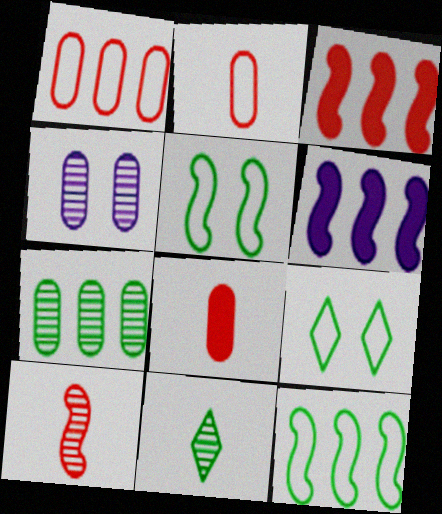[[5, 6, 10]]